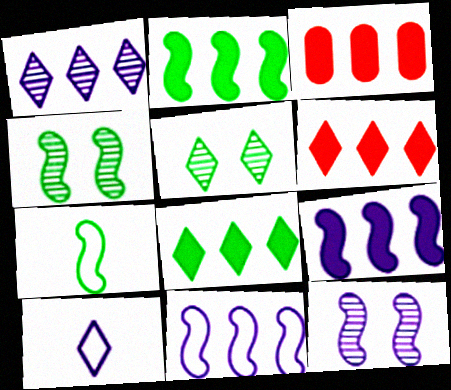[[2, 4, 7], 
[3, 4, 10], 
[3, 8, 9], 
[5, 6, 10]]